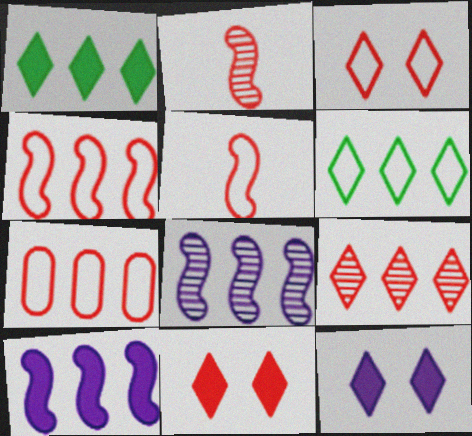[[1, 7, 8], 
[2, 7, 11], 
[3, 5, 7]]